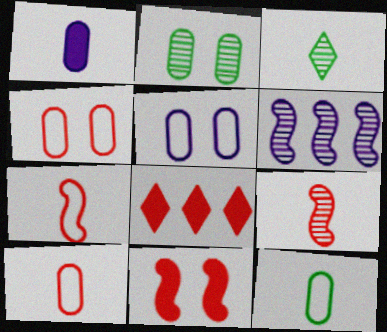[[1, 3, 7], 
[4, 8, 9]]